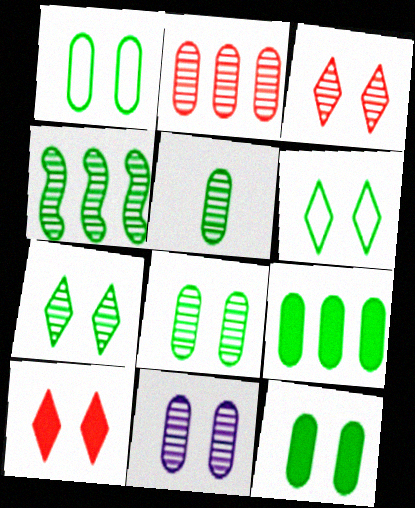[[1, 5, 9], 
[1, 8, 12], 
[2, 5, 11], 
[4, 5, 7]]